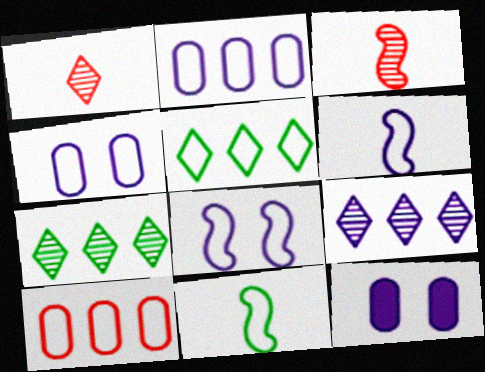[[3, 5, 12], 
[6, 9, 12]]